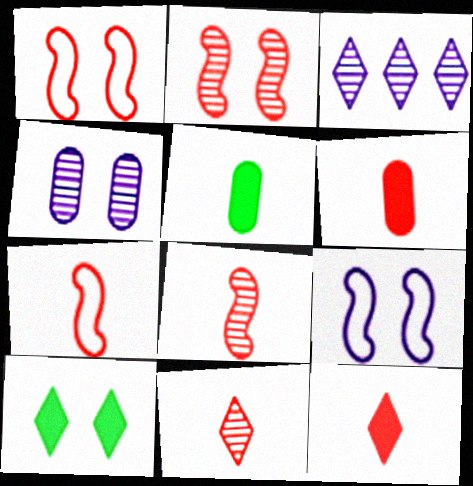[[1, 3, 5], 
[1, 4, 10], 
[6, 7, 11]]